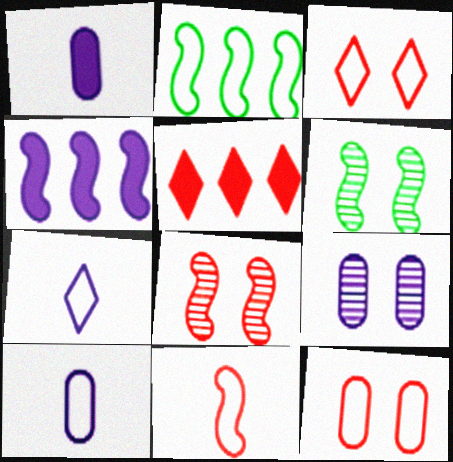[[2, 3, 10], 
[2, 7, 12], 
[4, 6, 11], 
[4, 7, 9], 
[5, 6, 10]]